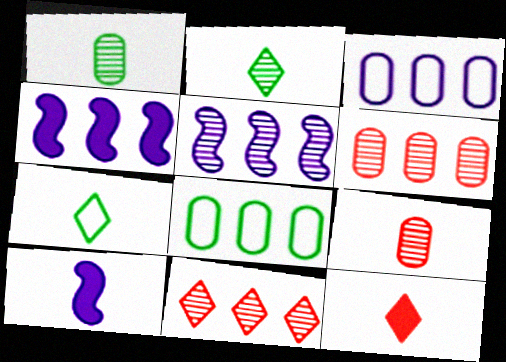[[4, 8, 11], 
[7, 9, 10]]